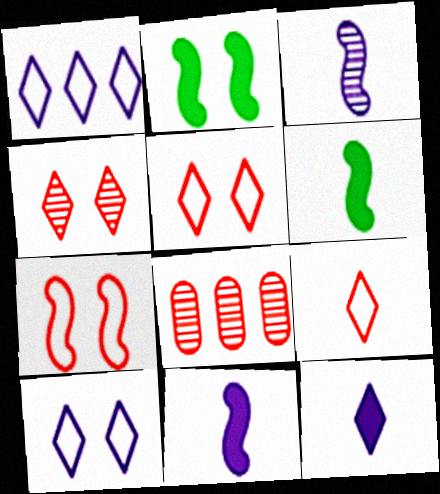[[6, 8, 10]]